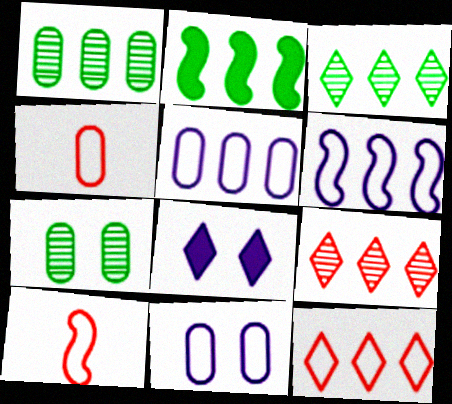[[1, 8, 10], 
[2, 5, 9]]